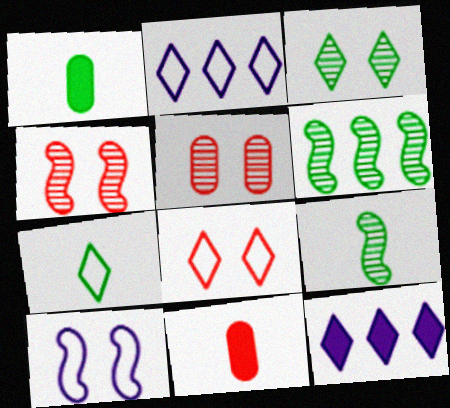[[1, 2, 4], 
[1, 7, 9], 
[2, 7, 8]]